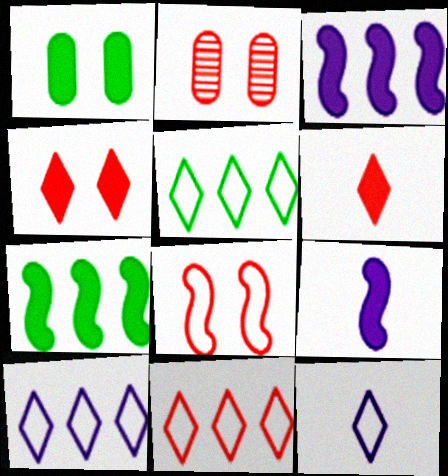[[1, 3, 6], 
[2, 4, 8], 
[2, 5, 9], 
[2, 7, 12], 
[5, 10, 11]]